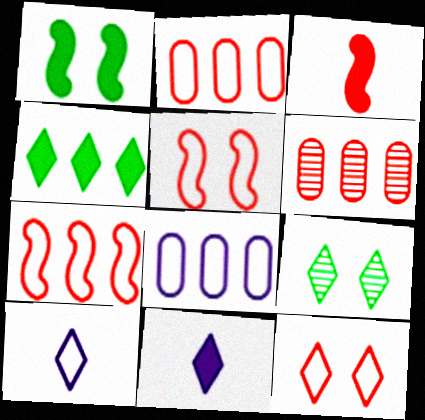[[1, 6, 10], 
[3, 6, 12], 
[3, 8, 9]]